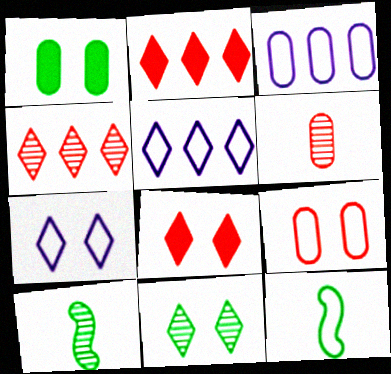[[1, 3, 6], 
[3, 8, 10], 
[5, 9, 12], 
[7, 8, 11]]